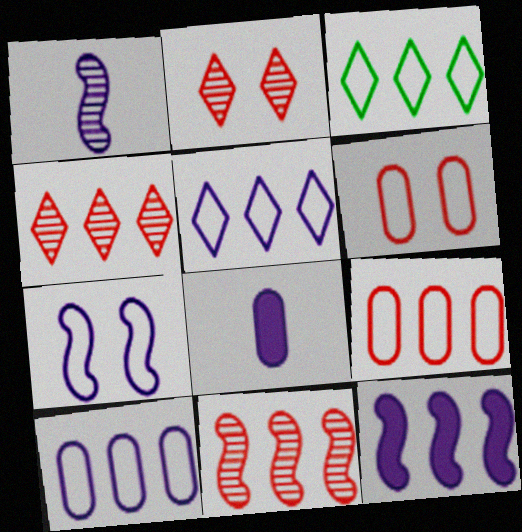[[1, 7, 12]]